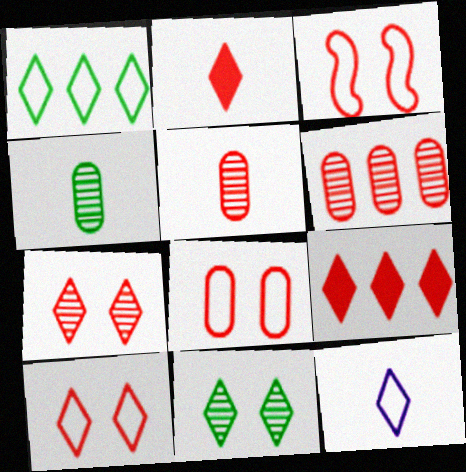[[1, 10, 12], 
[2, 3, 6], 
[3, 5, 9], 
[3, 8, 10], 
[9, 11, 12]]